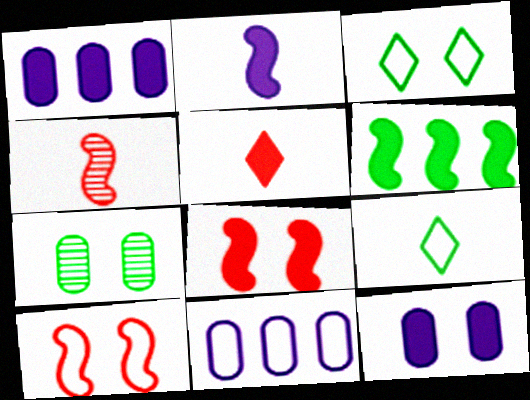[[1, 3, 4], 
[2, 6, 8], 
[5, 6, 12], 
[6, 7, 9], 
[9, 10, 11]]